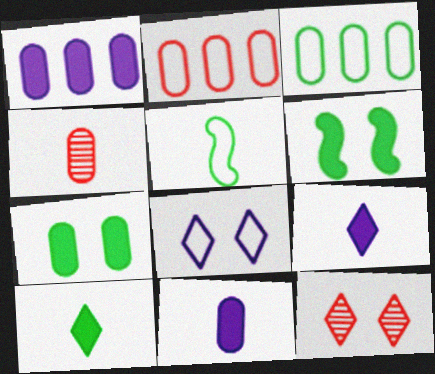[[1, 5, 12], 
[2, 5, 8], 
[4, 5, 9]]